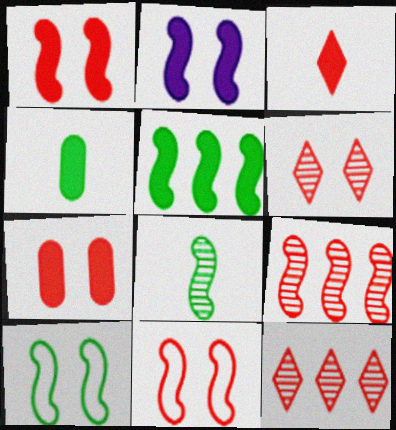[[5, 8, 10], 
[6, 7, 11]]